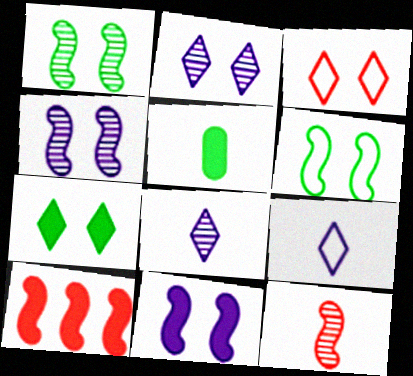[[2, 3, 7], 
[5, 9, 12]]